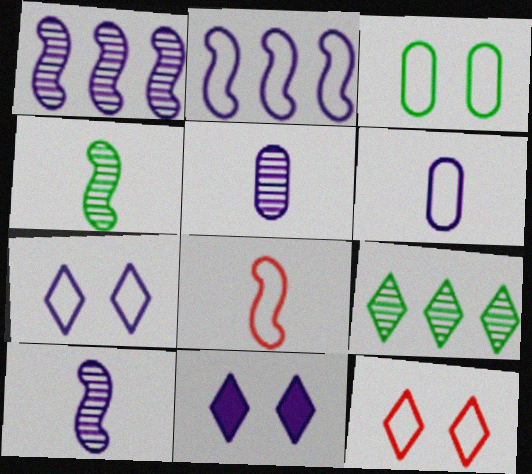[[1, 6, 11], 
[2, 5, 11], 
[2, 6, 7]]